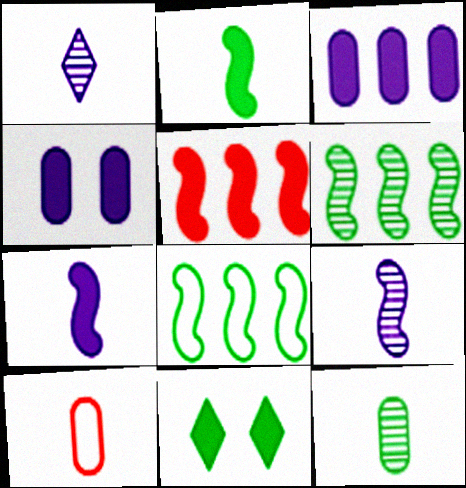[[1, 2, 10], 
[8, 11, 12]]